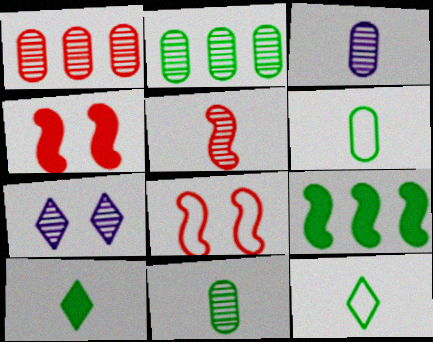[[2, 5, 7]]